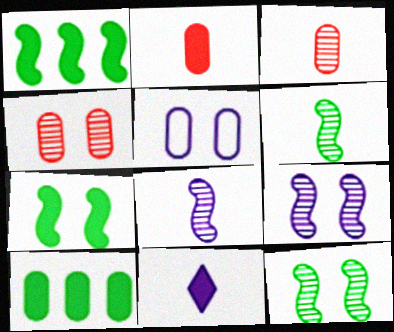[[3, 5, 10]]